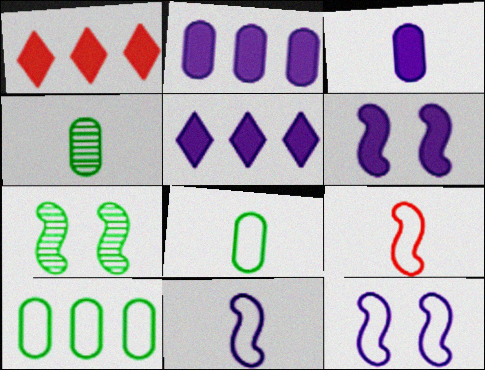[[1, 4, 12], 
[3, 5, 6]]